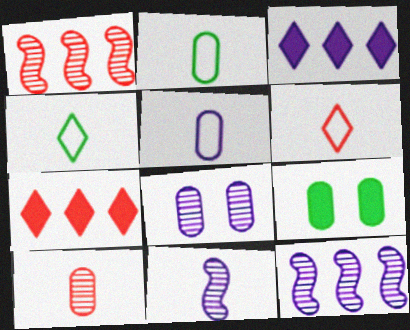[[6, 9, 12]]